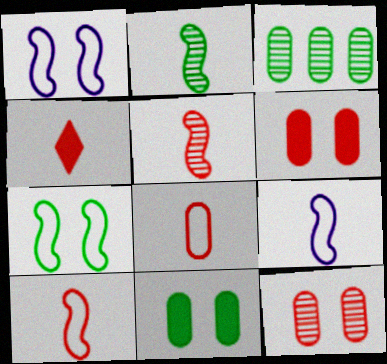[[1, 3, 4], 
[4, 5, 8]]